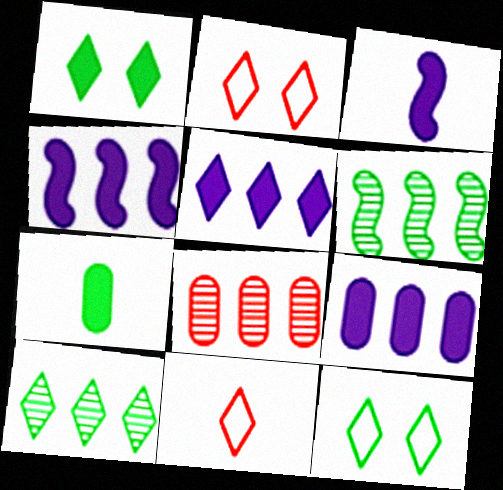[[3, 8, 12], 
[4, 5, 9], 
[6, 7, 12]]